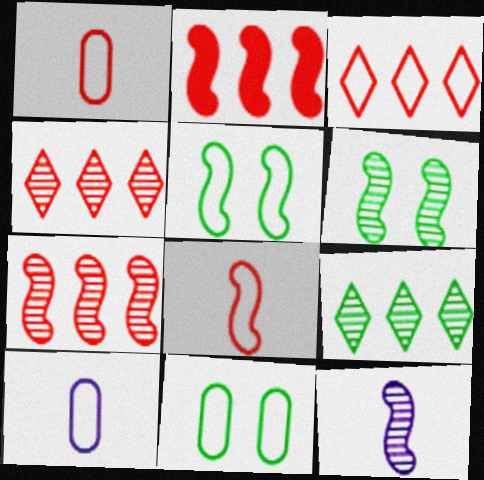[[2, 5, 12], 
[3, 5, 10], 
[6, 7, 12]]